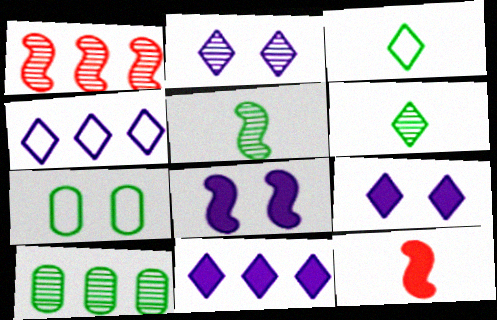[]